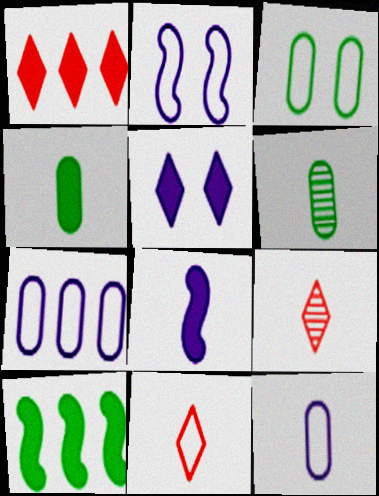[[1, 2, 6], 
[6, 8, 11]]